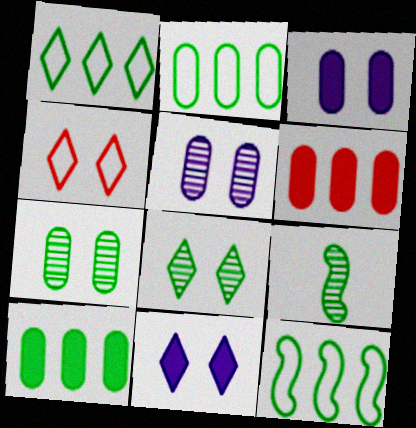[[1, 2, 12], 
[4, 8, 11]]